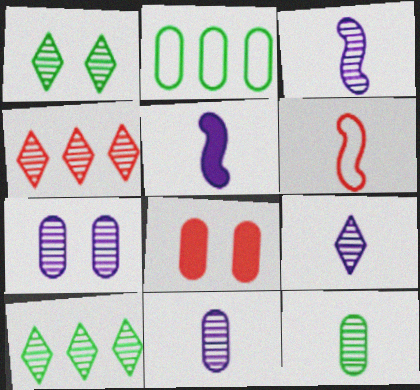[[1, 4, 9], 
[2, 8, 11], 
[3, 9, 11], 
[4, 6, 8]]